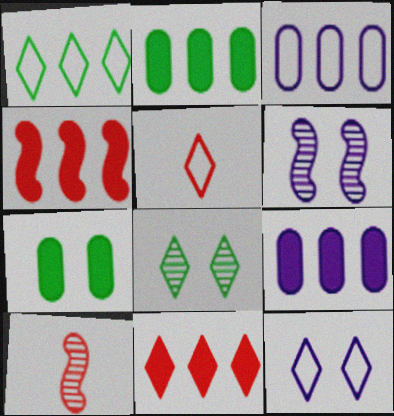[[1, 5, 12], 
[2, 5, 6], 
[2, 10, 12]]